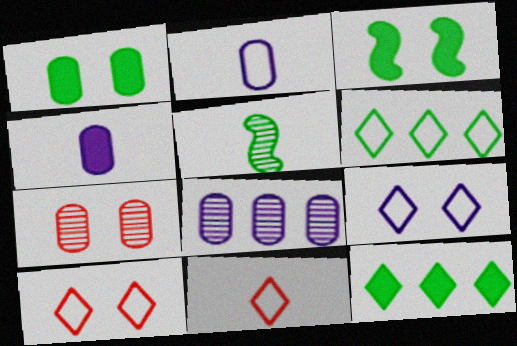[[1, 5, 6], 
[3, 7, 9], 
[3, 8, 11], 
[4, 5, 11], 
[6, 9, 11]]